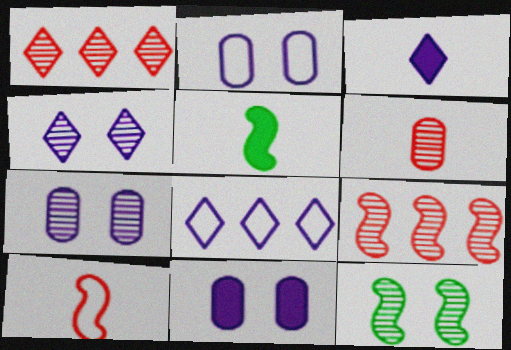[[1, 2, 5], 
[2, 7, 11], 
[3, 4, 8]]